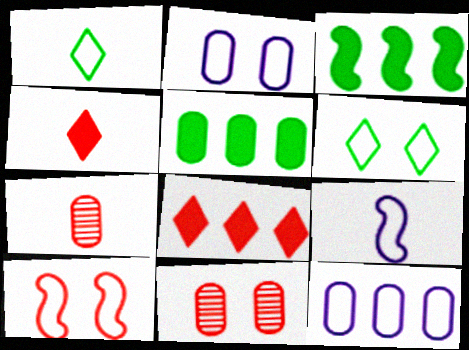[[1, 10, 12], 
[2, 5, 7], 
[2, 6, 10], 
[7, 8, 10]]